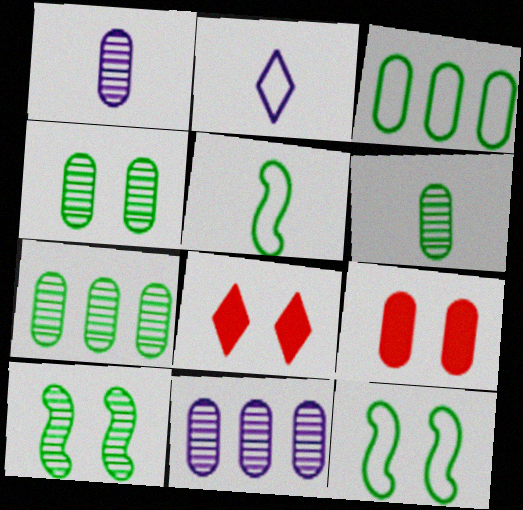[[1, 3, 9], 
[4, 6, 7], 
[5, 8, 11]]